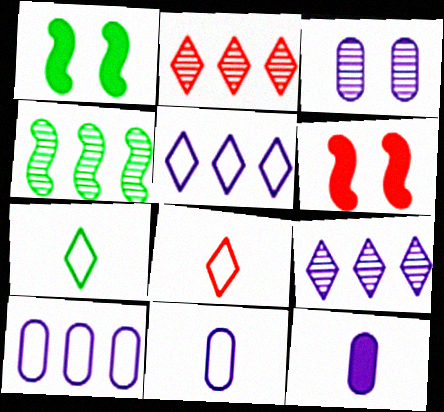[[1, 2, 11], 
[3, 10, 12]]